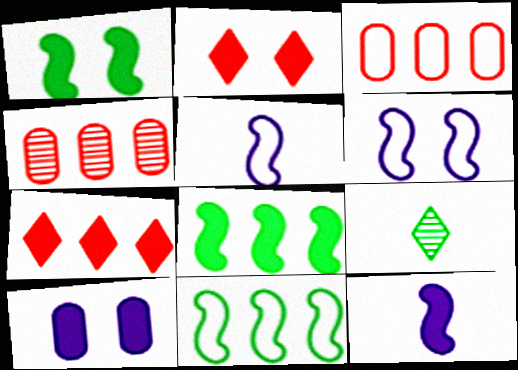[[1, 2, 10]]